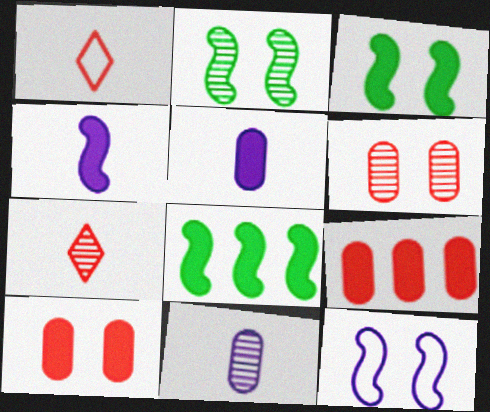[]